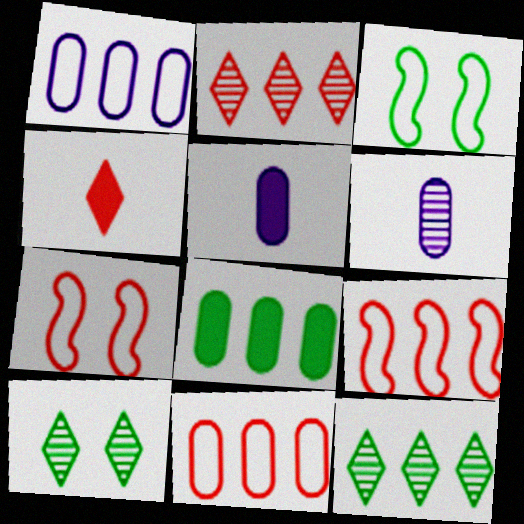[[2, 3, 5], 
[5, 7, 12], 
[5, 9, 10]]